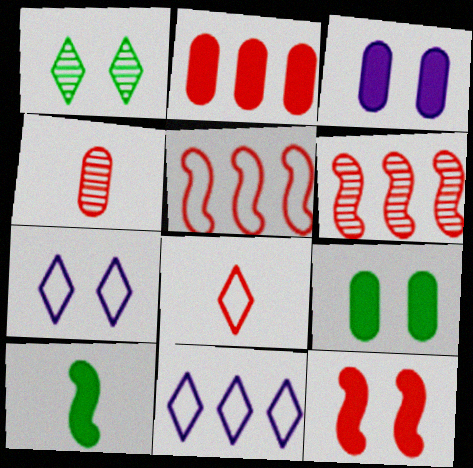[]